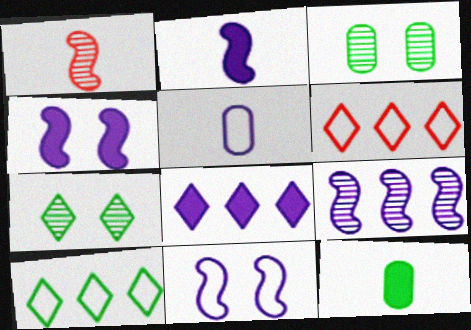[[2, 3, 6], 
[2, 9, 11]]